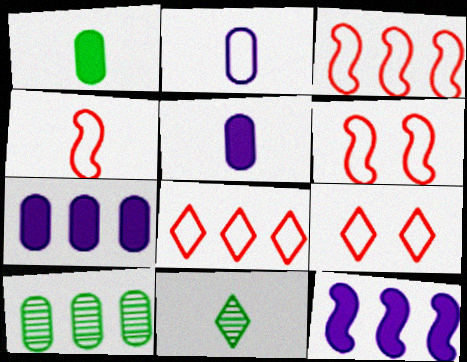[[3, 4, 6], 
[4, 5, 11], 
[6, 7, 11], 
[8, 10, 12]]